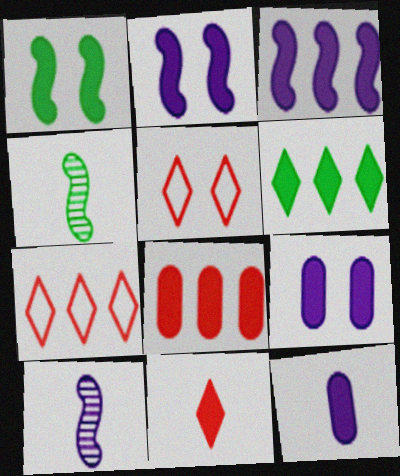[[3, 6, 8], 
[4, 7, 9]]